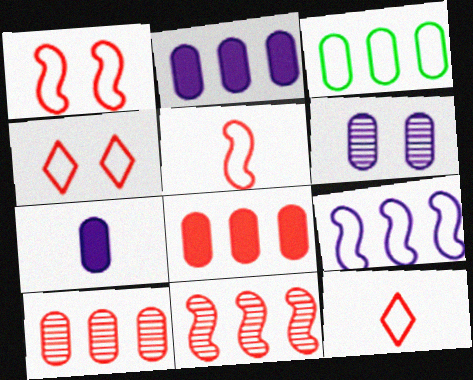[[2, 3, 10]]